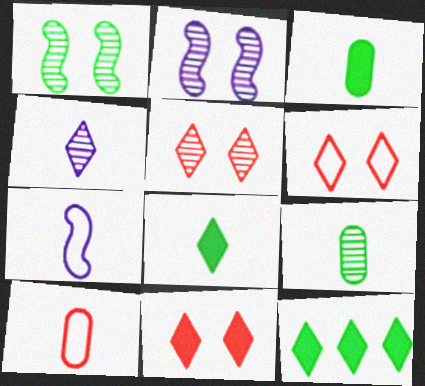[[2, 10, 12], 
[4, 6, 12], 
[5, 6, 11]]